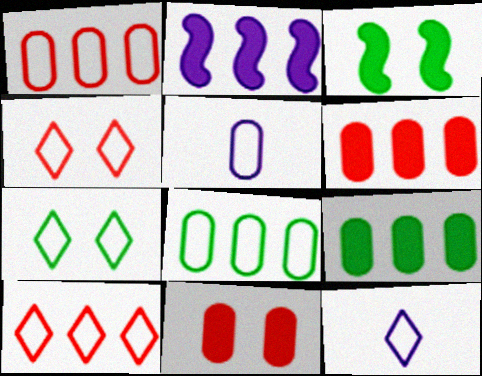[[7, 10, 12]]